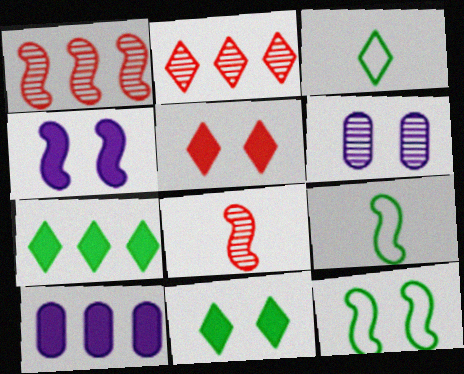[[1, 4, 9], 
[5, 6, 12]]